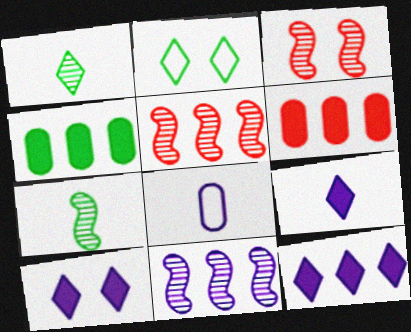[[2, 4, 7], 
[3, 7, 11], 
[8, 10, 11], 
[9, 10, 12]]